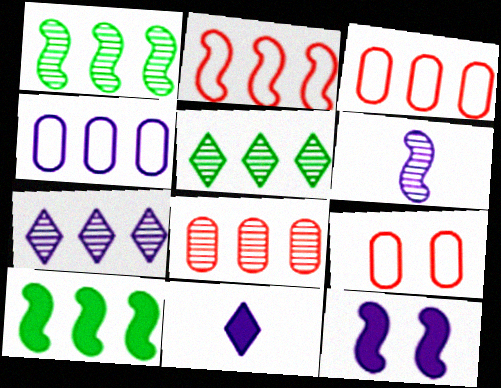[[1, 7, 8], 
[1, 9, 11], 
[3, 7, 10]]